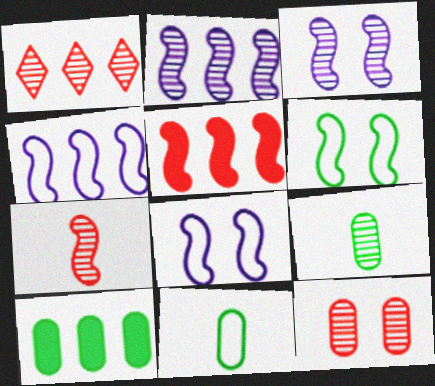[[1, 3, 9], 
[1, 4, 10], 
[1, 7, 12]]